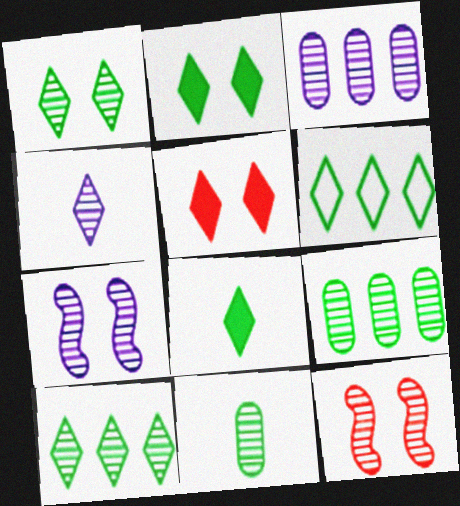[[1, 6, 8], 
[3, 4, 7], 
[4, 5, 6], 
[4, 9, 12]]